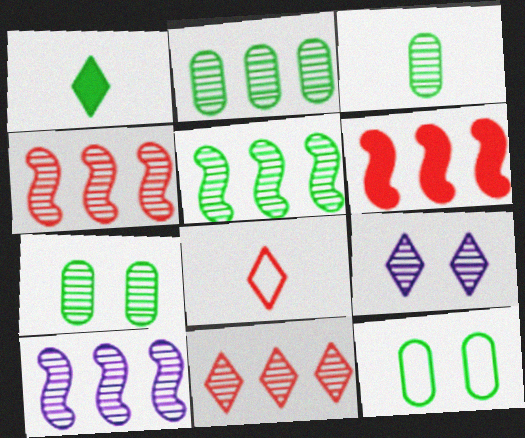[[1, 5, 12], 
[2, 3, 7], 
[2, 10, 11], 
[3, 4, 9], 
[4, 5, 10]]